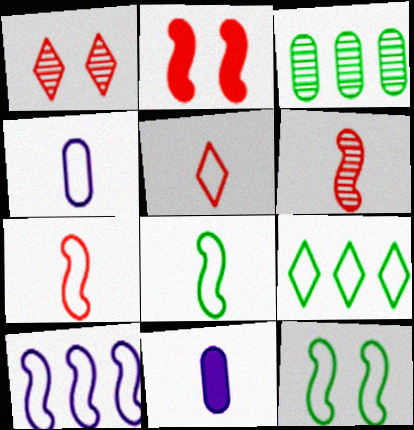[[4, 5, 8], 
[7, 10, 12]]